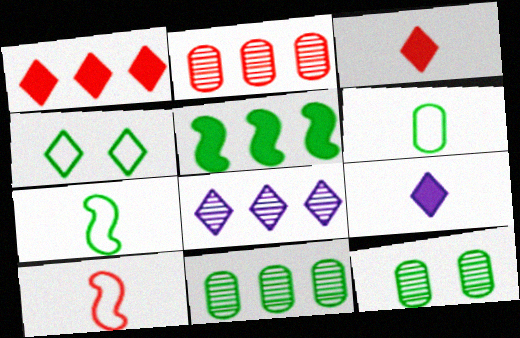[[3, 4, 8]]